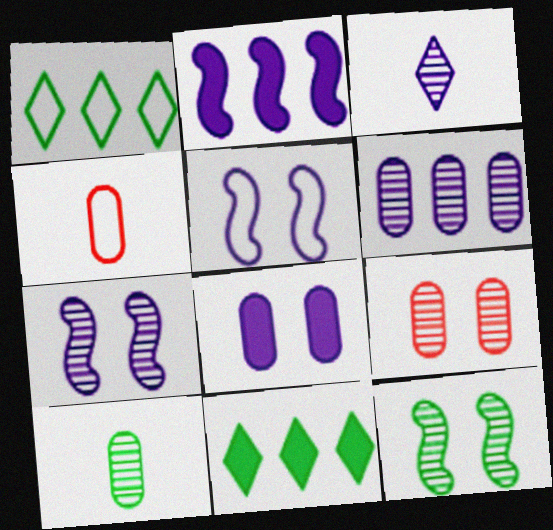[[1, 4, 5], 
[3, 6, 7], 
[4, 7, 11], 
[6, 9, 10]]